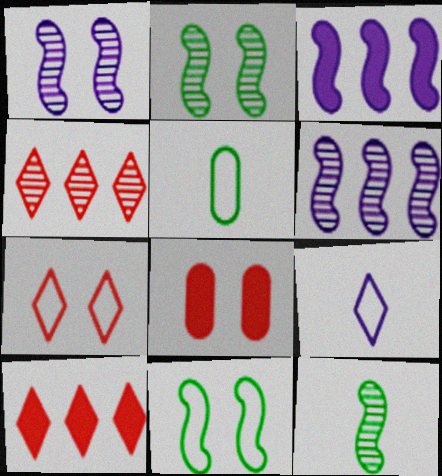[[1, 5, 10]]